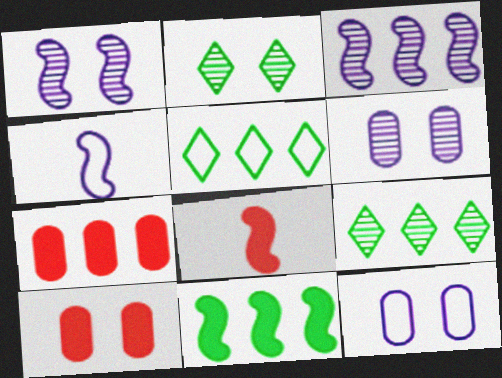[[2, 4, 7], 
[3, 5, 7], 
[4, 9, 10], 
[5, 6, 8], 
[8, 9, 12]]